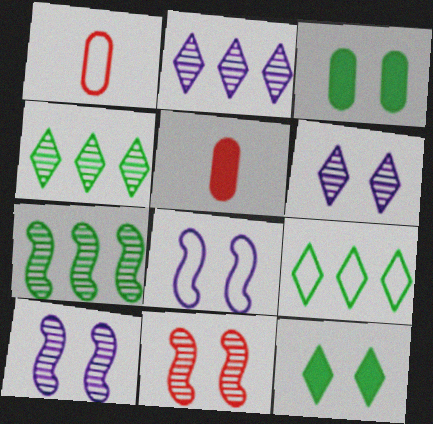[[1, 8, 9], 
[4, 5, 8], 
[5, 9, 10]]